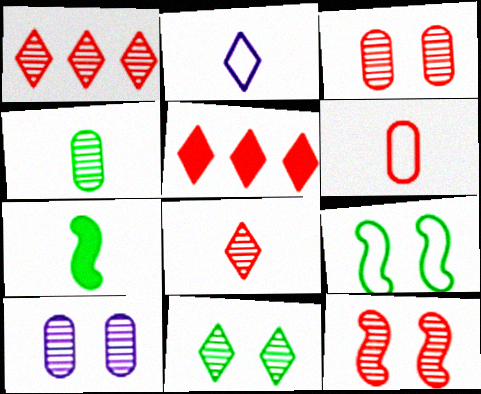[[2, 5, 11], 
[5, 6, 12], 
[10, 11, 12]]